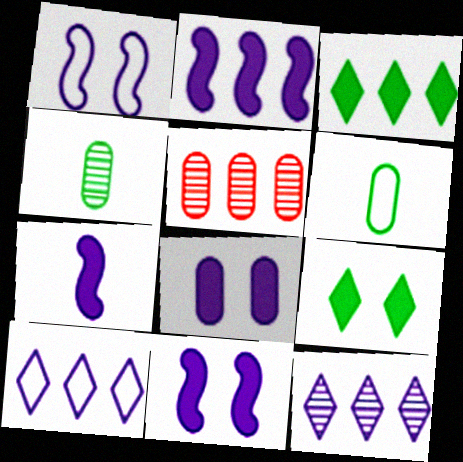[[2, 7, 11], 
[5, 6, 8]]